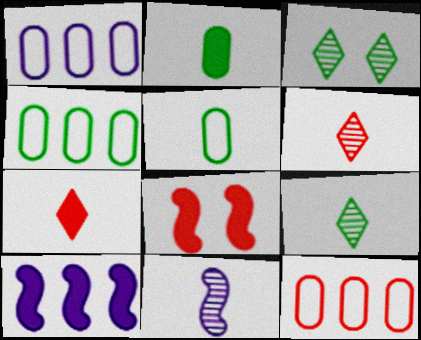[[1, 4, 12], 
[1, 8, 9], 
[5, 7, 11], 
[6, 8, 12]]